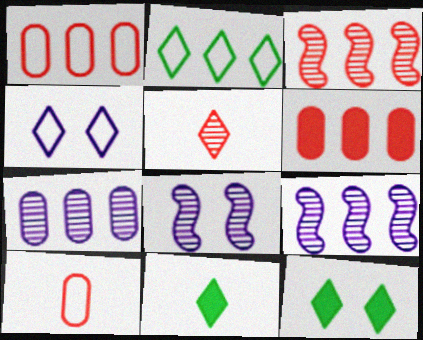[[1, 8, 11], 
[2, 6, 9], 
[9, 10, 12]]